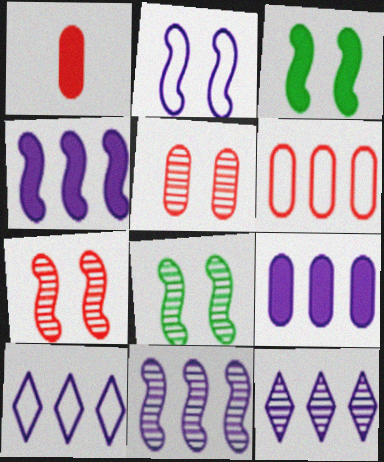[[1, 5, 6], 
[1, 8, 10], 
[2, 3, 7], 
[9, 10, 11]]